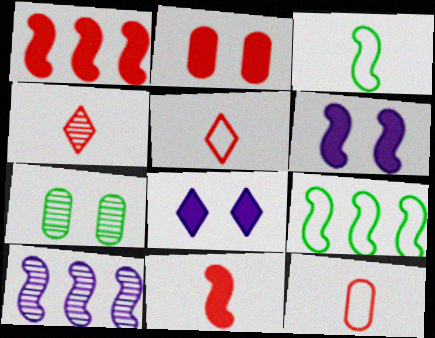[[1, 9, 10], 
[4, 7, 10], 
[4, 11, 12]]